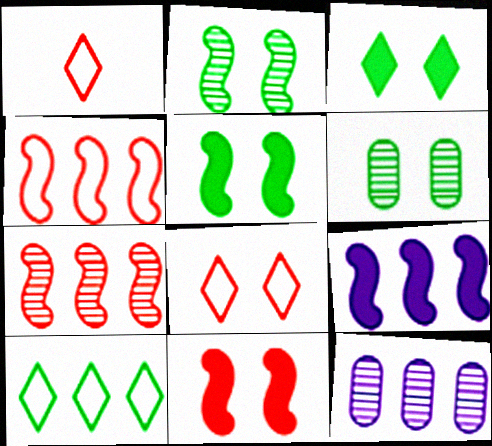[[1, 5, 12], 
[1, 6, 9]]